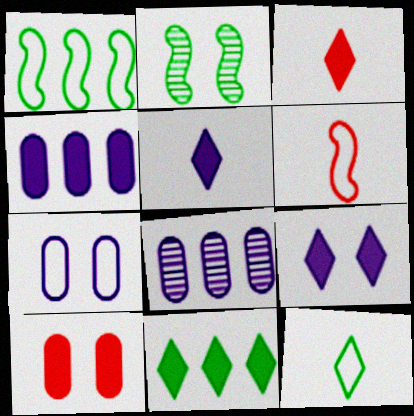[[3, 9, 11]]